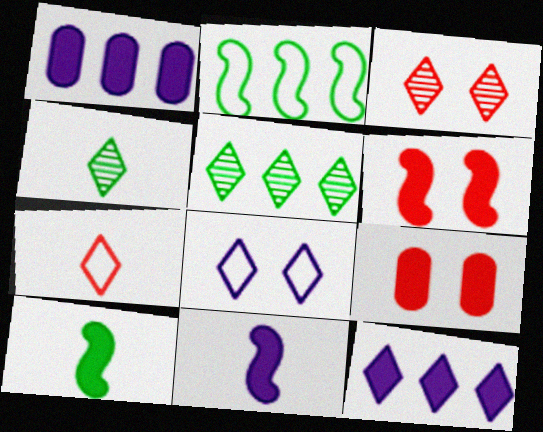[[9, 10, 12]]